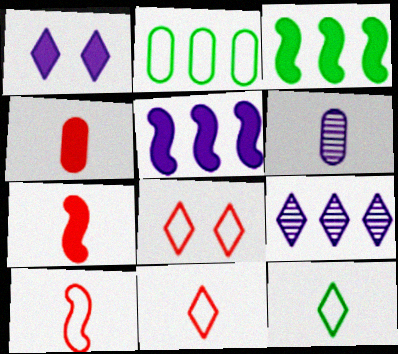[[1, 3, 4], 
[3, 6, 8], 
[6, 7, 12]]